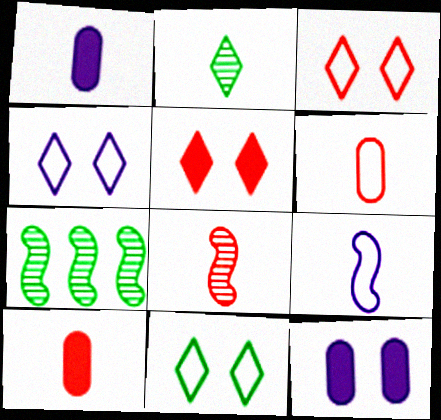[[1, 3, 7], 
[2, 9, 10], 
[3, 4, 11], 
[4, 7, 10]]